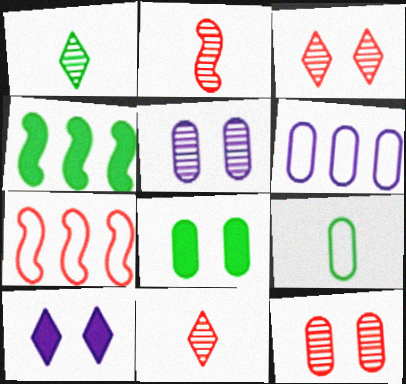[]